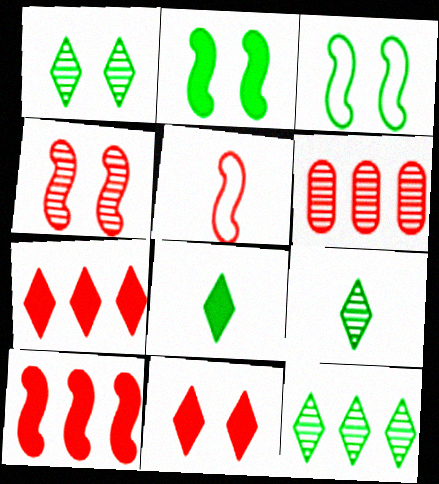[[1, 9, 12], 
[4, 5, 10], 
[5, 6, 11]]